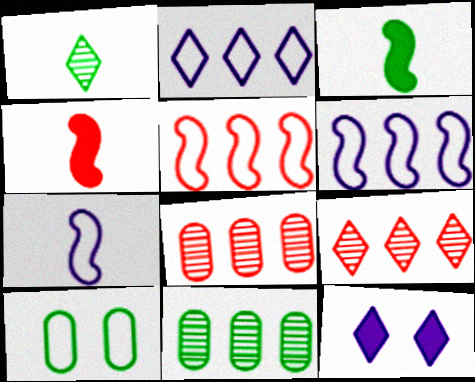[]